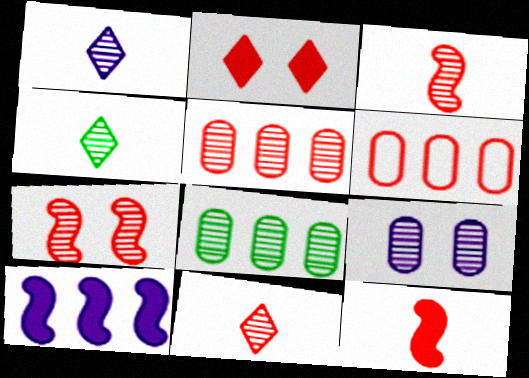[[1, 4, 11], 
[1, 7, 8], 
[2, 3, 6], 
[5, 7, 11]]